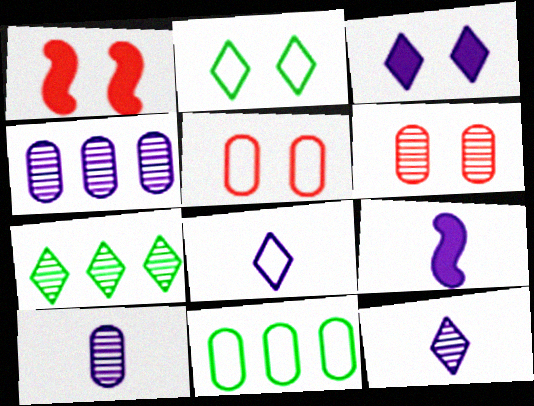[[1, 11, 12], 
[5, 7, 9], 
[8, 9, 10]]